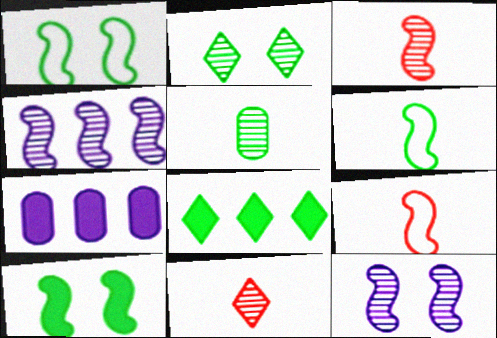[[1, 5, 8], 
[1, 7, 11], 
[2, 7, 9], 
[4, 9, 10]]